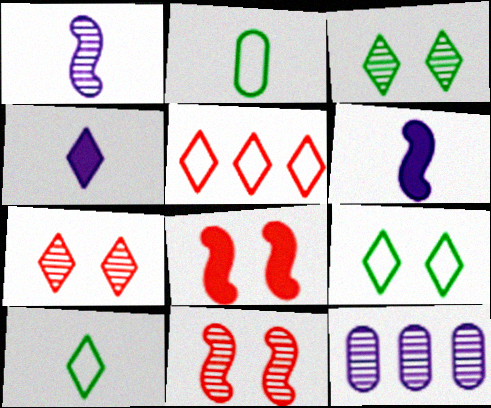[[3, 4, 5], 
[8, 10, 12]]